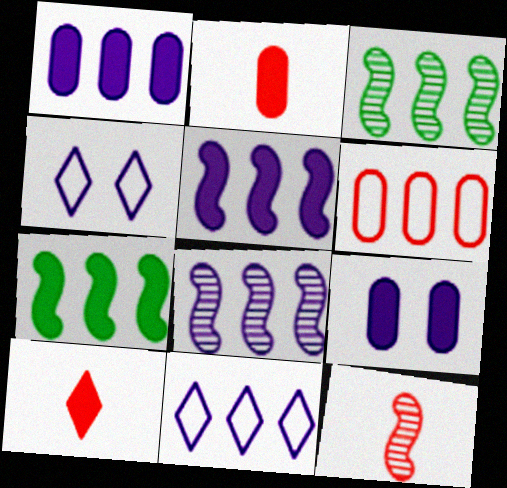[[1, 8, 11], 
[2, 3, 4], 
[7, 9, 10]]